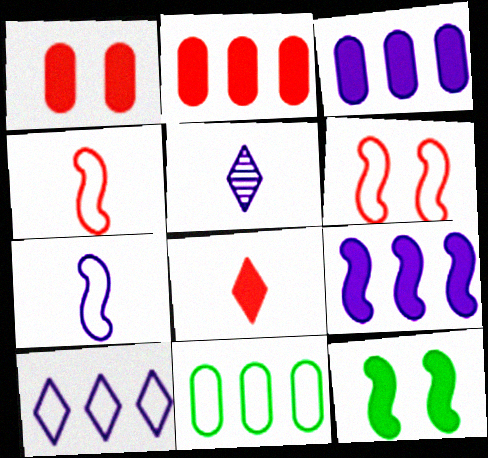[[3, 8, 12]]